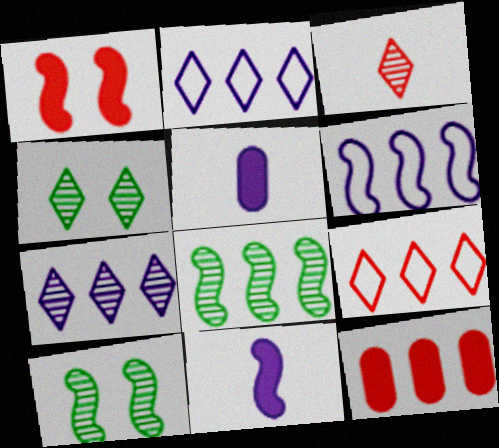[[2, 8, 12], 
[3, 4, 7], 
[5, 9, 10]]